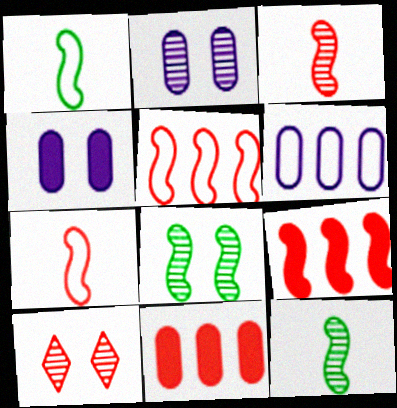[[2, 8, 10], 
[7, 10, 11]]